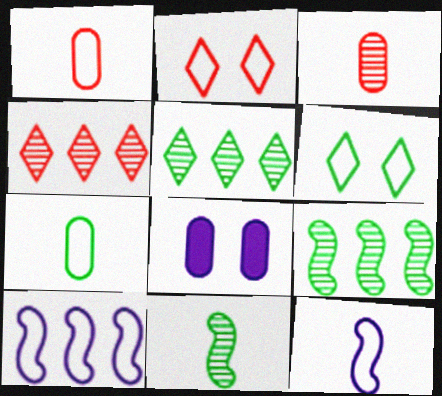[[1, 6, 10], 
[2, 7, 10]]